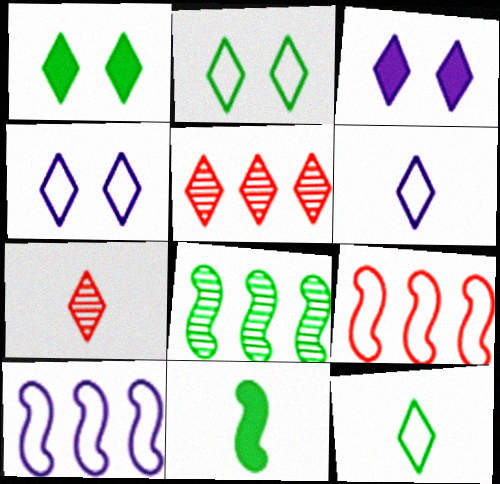[[1, 5, 6], 
[3, 5, 12]]